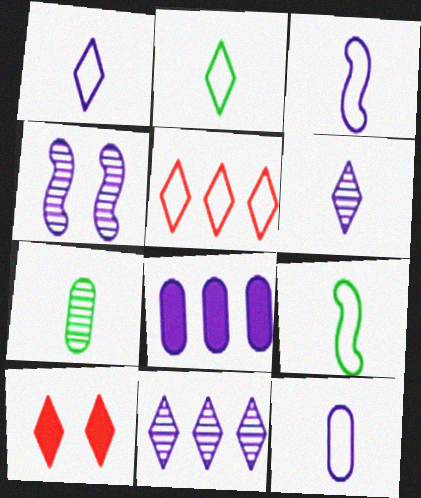[[1, 3, 12], 
[1, 4, 8], 
[2, 10, 11]]